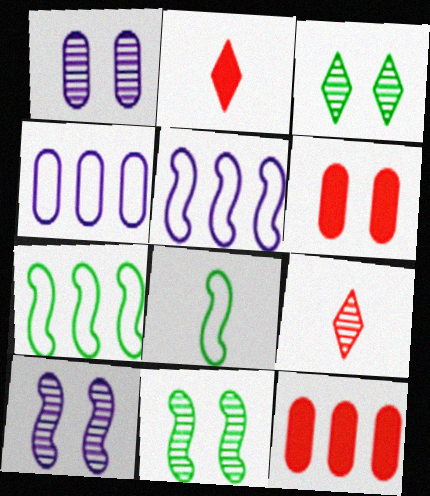[[1, 2, 7], 
[2, 4, 11]]